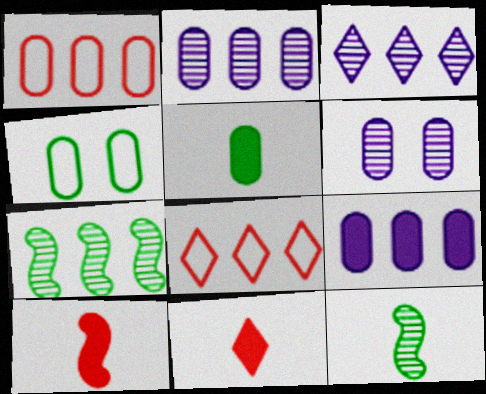[[1, 5, 6], 
[3, 4, 10], 
[7, 8, 9]]